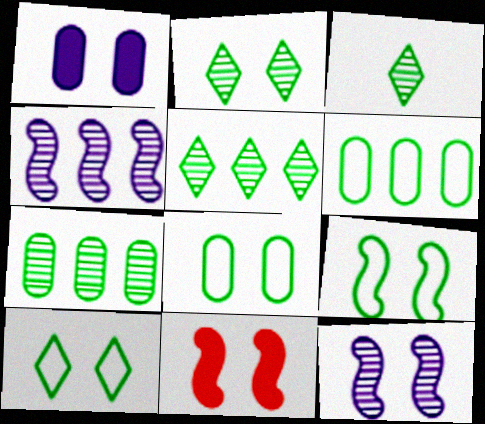[[2, 3, 5], 
[8, 9, 10], 
[9, 11, 12]]